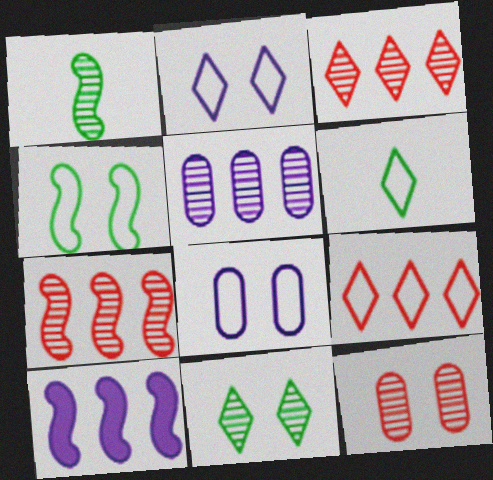[[2, 6, 9], 
[6, 10, 12]]